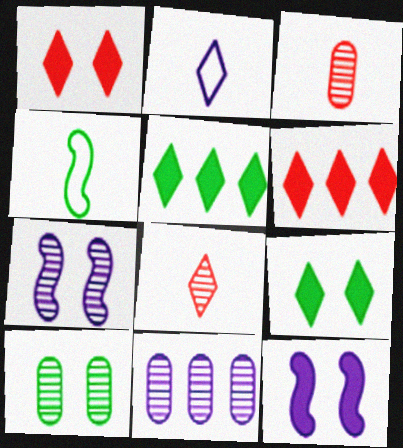[[1, 4, 11], 
[2, 11, 12], 
[3, 10, 11], 
[4, 5, 10]]